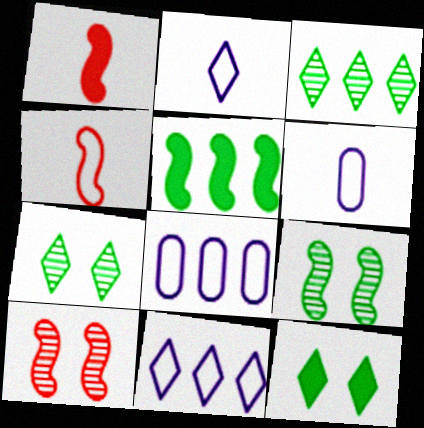[[1, 7, 8]]